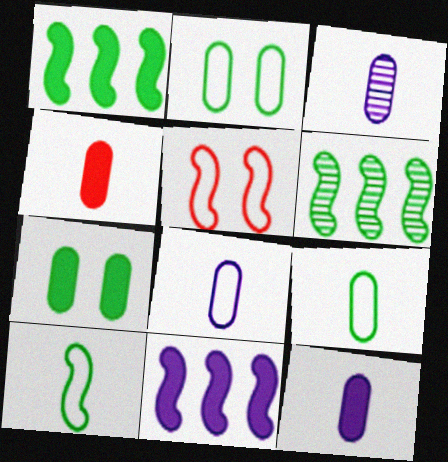[[3, 4, 9], 
[3, 8, 12]]